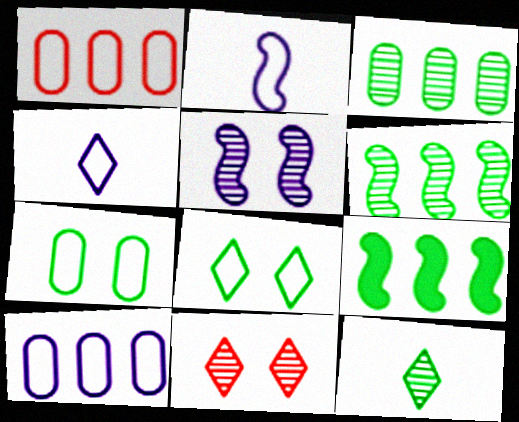[[1, 2, 8], 
[7, 9, 12]]